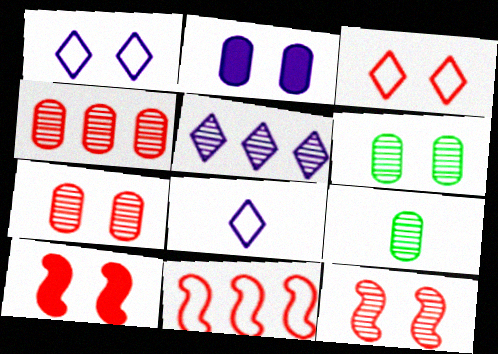[[1, 6, 10], 
[3, 7, 10], 
[5, 9, 12]]